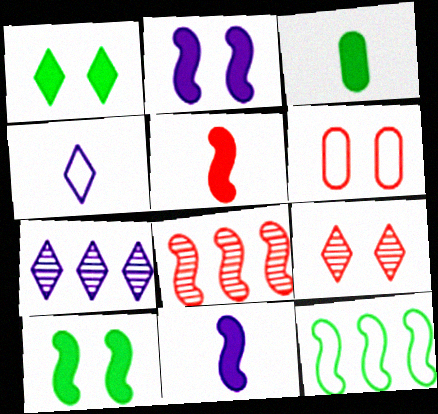[[4, 6, 12]]